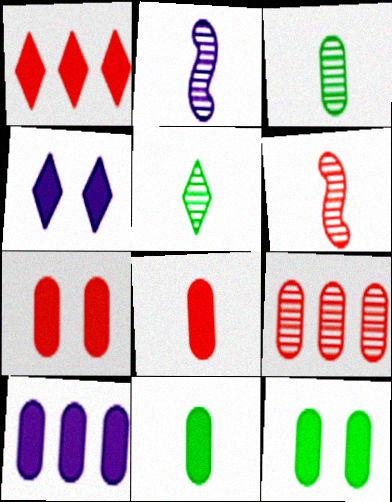[[7, 10, 11], 
[8, 10, 12]]